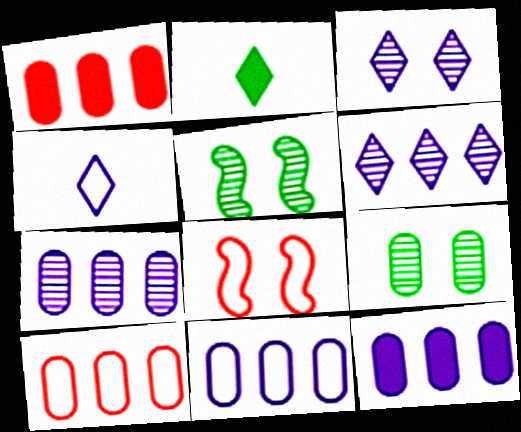[[1, 4, 5], 
[2, 7, 8], 
[7, 11, 12]]